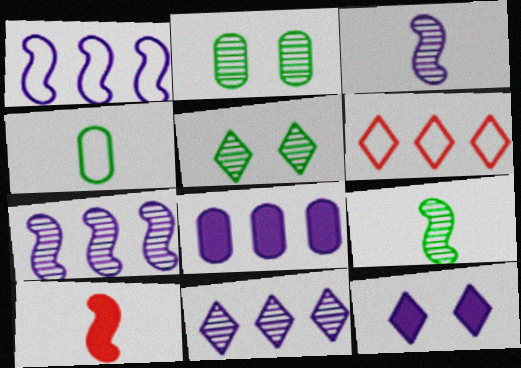[[1, 8, 11]]